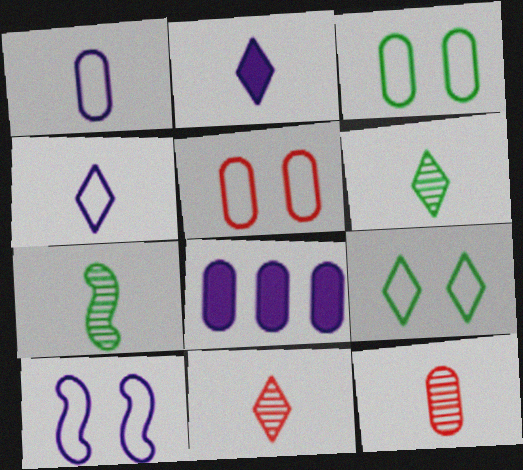[[3, 8, 12], 
[5, 9, 10]]